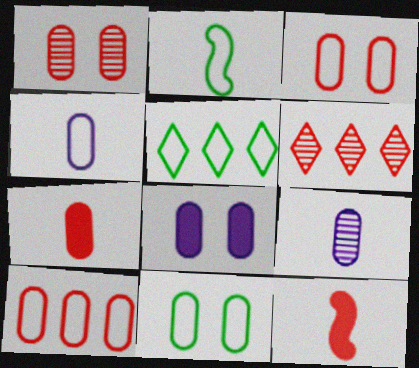[[1, 7, 10], 
[1, 8, 11], 
[2, 5, 11], 
[2, 6, 8], 
[3, 6, 12], 
[4, 10, 11]]